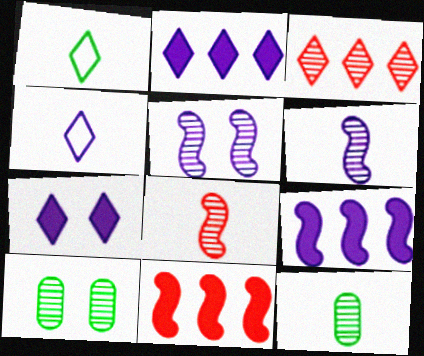[[1, 3, 7], 
[3, 5, 12], 
[3, 6, 10], 
[4, 10, 11]]